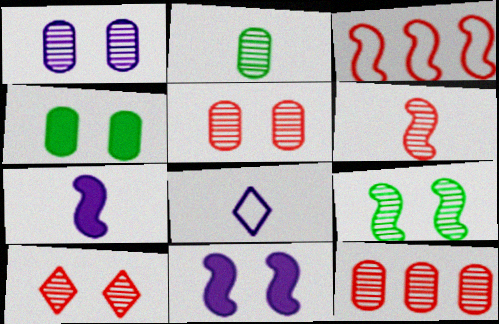[[1, 2, 12], 
[1, 9, 10], 
[3, 7, 9], 
[6, 10, 12]]